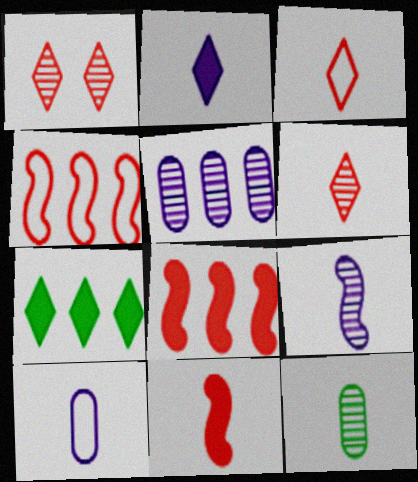[[2, 9, 10], 
[4, 5, 7], 
[6, 9, 12]]